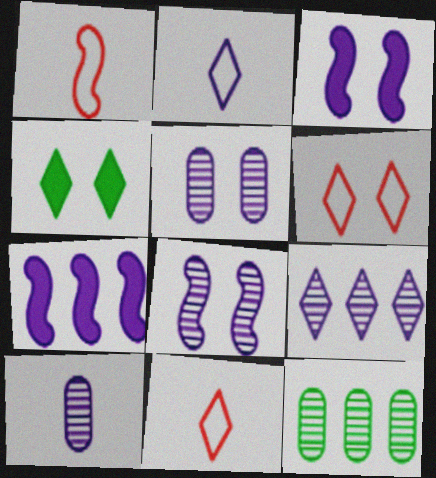[[2, 5, 7], 
[3, 11, 12], 
[4, 9, 11], 
[8, 9, 10]]